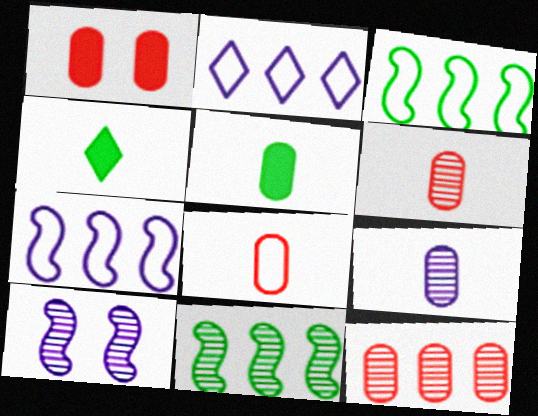[[1, 8, 12], 
[5, 8, 9]]